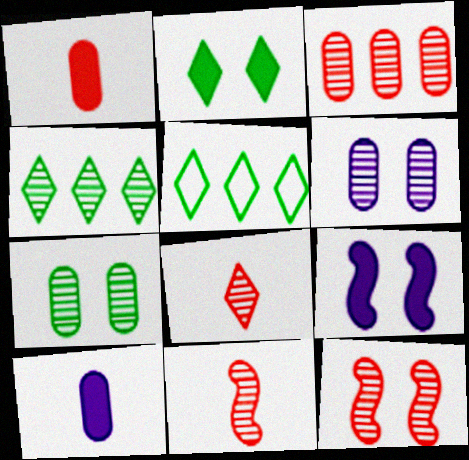[[3, 8, 12], 
[4, 6, 11], 
[5, 10, 12]]